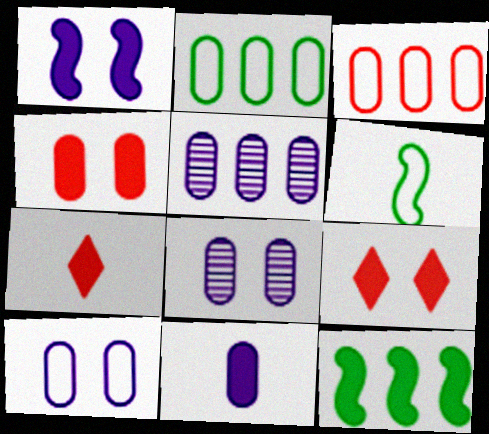[[5, 6, 9], 
[5, 10, 11], 
[9, 11, 12]]